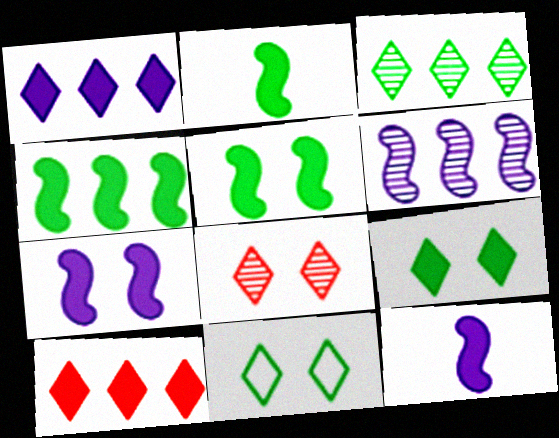[[2, 4, 5]]